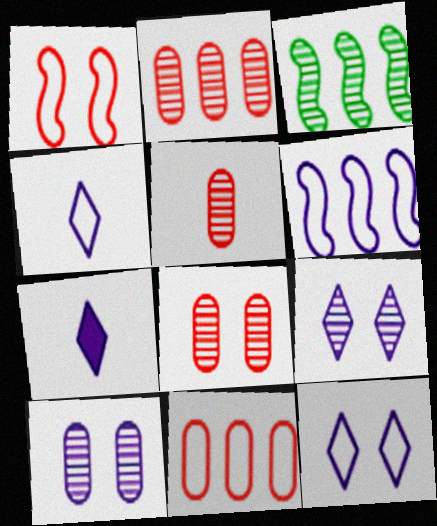[[2, 5, 8], 
[3, 5, 9], 
[6, 7, 10]]